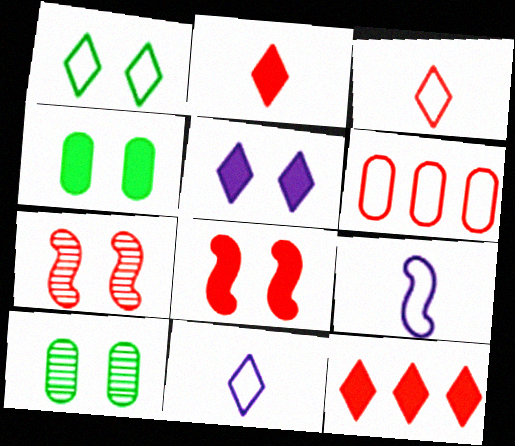[[1, 6, 9], 
[2, 6, 7], 
[4, 5, 8], 
[9, 10, 12]]